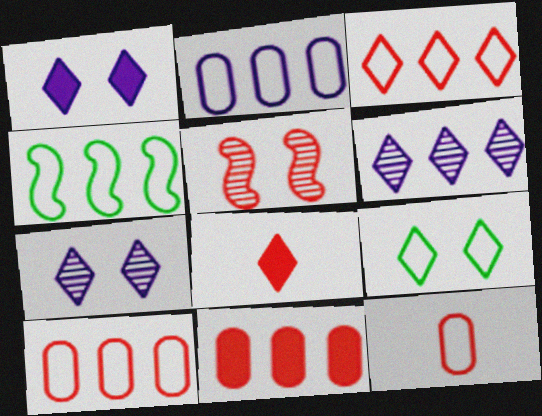[[2, 3, 4], 
[4, 6, 11], 
[5, 8, 10], 
[6, 8, 9]]